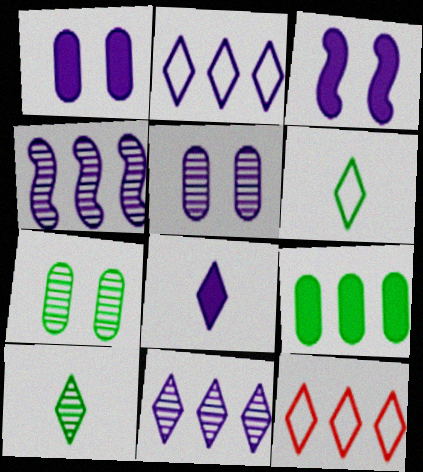[[4, 9, 12]]